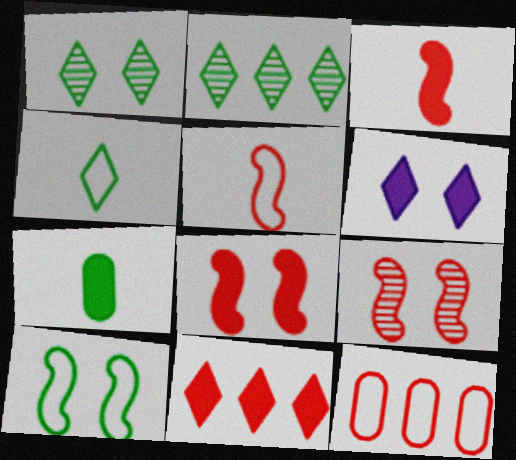[[2, 7, 10]]